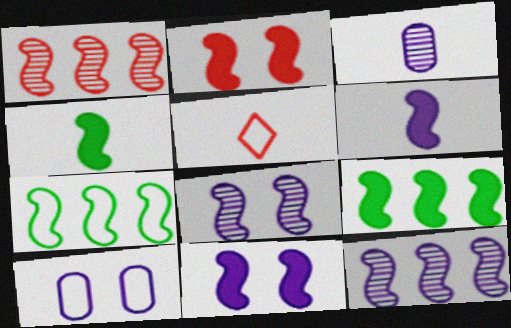[[2, 6, 9], 
[3, 4, 5], 
[5, 7, 10]]